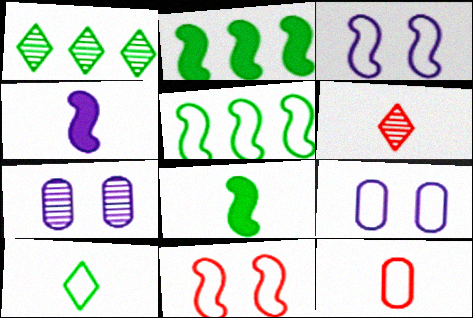[[2, 6, 9]]